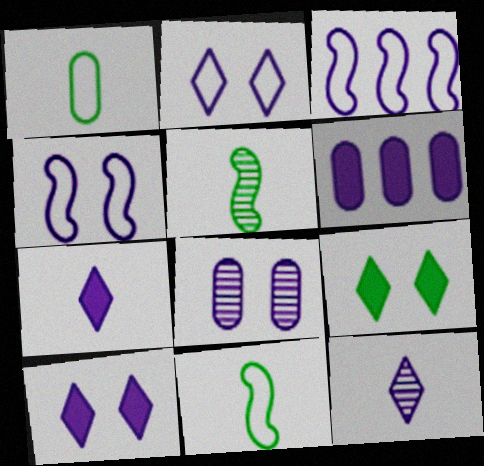[[3, 7, 8], 
[4, 6, 12], 
[4, 8, 10]]